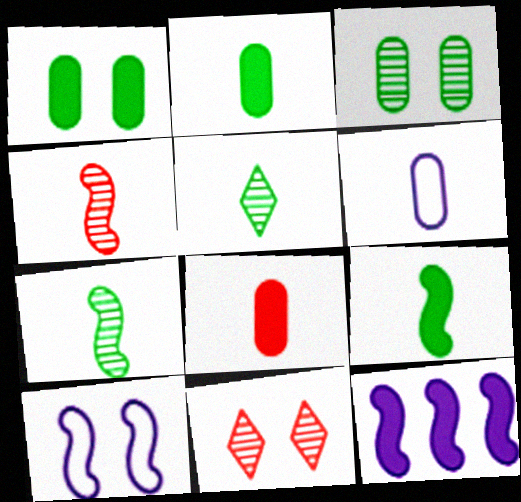[[1, 10, 11]]